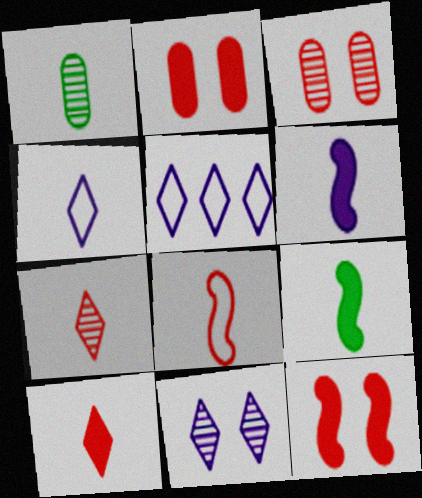[[1, 5, 12], 
[3, 5, 9]]